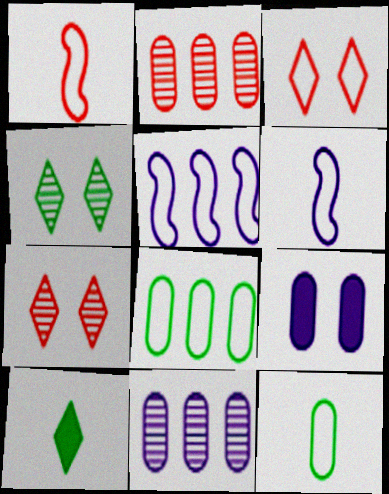[[2, 9, 12], 
[3, 5, 12], 
[3, 6, 8]]